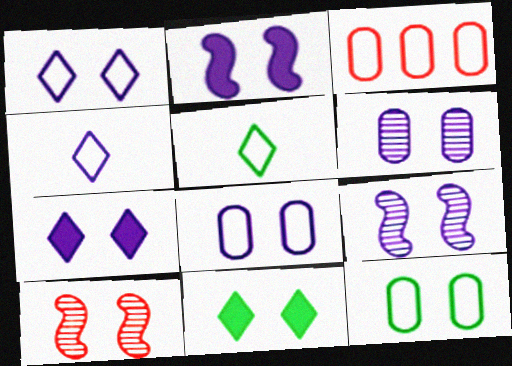[[1, 2, 6], 
[7, 8, 9], 
[7, 10, 12], 
[8, 10, 11]]